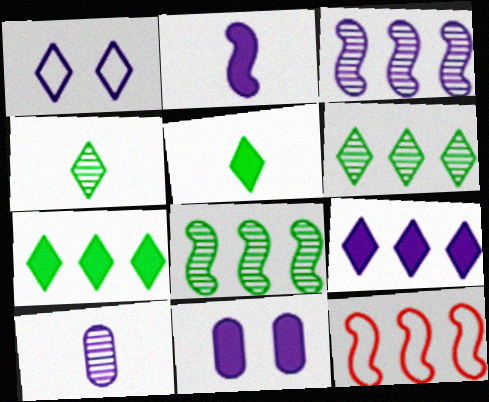[[2, 9, 11], 
[4, 11, 12]]